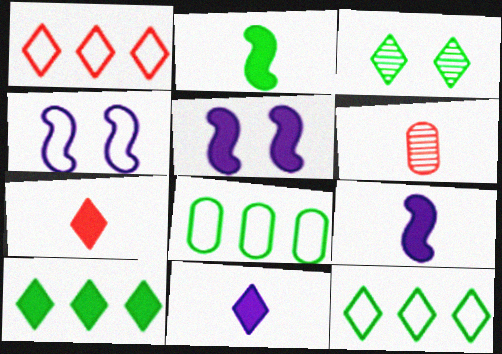[[1, 3, 11], 
[2, 3, 8], 
[4, 6, 10], 
[5, 6, 12]]